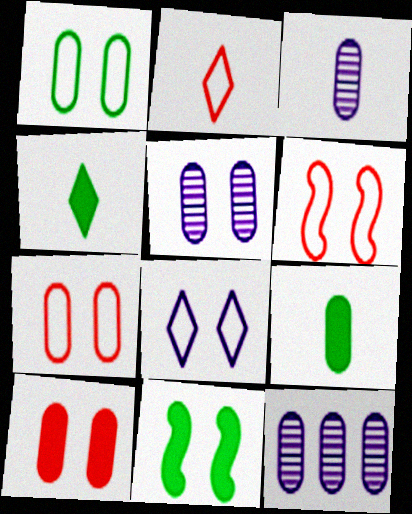[[1, 5, 10], 
[1, 6, 8], 
[2, 11, 12], 
[3, 5, 12], 
[4, 6, 12], 
[7, 9, 12]]